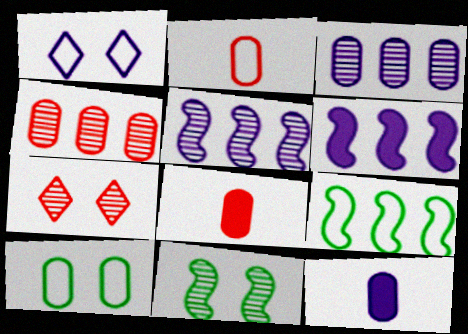[[1, 2, 9], 
[1, 5, 12], 
[3, 8, 10], 
[4, 10, 12], 
[7, 9, 12]]